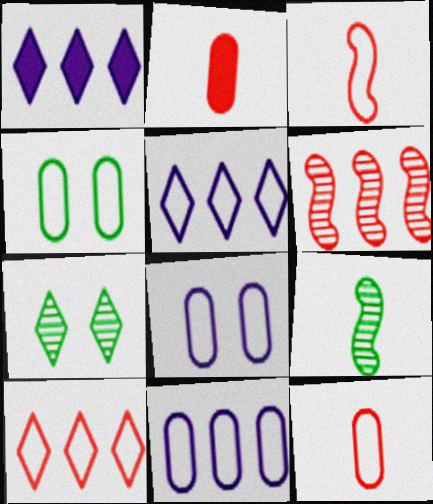[[3, 4, 5], 
[4, 11, 12]]